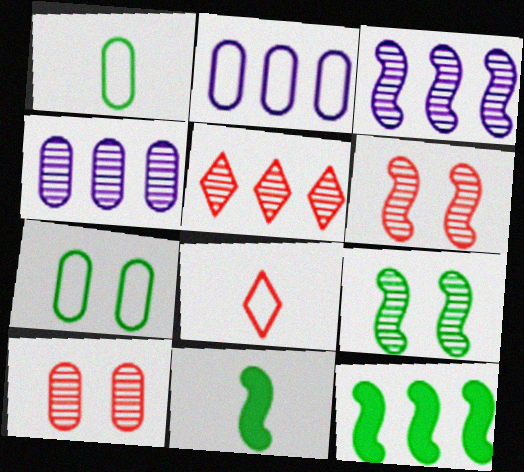[[2, 5, 12]]